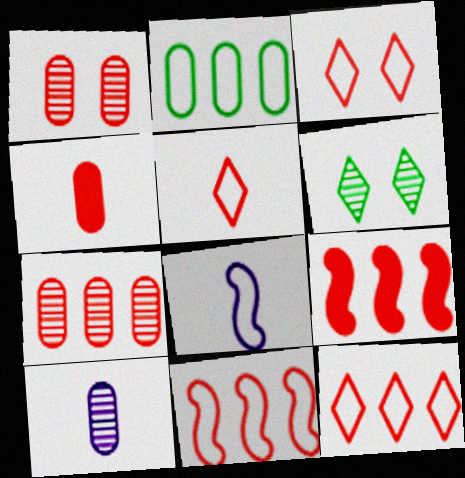[[1, 5, 9], 
[2, 3, 8], 
[3, 5, 12], 
[7, 9, 12]]